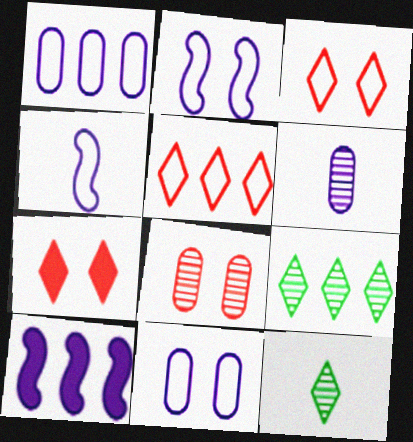[]